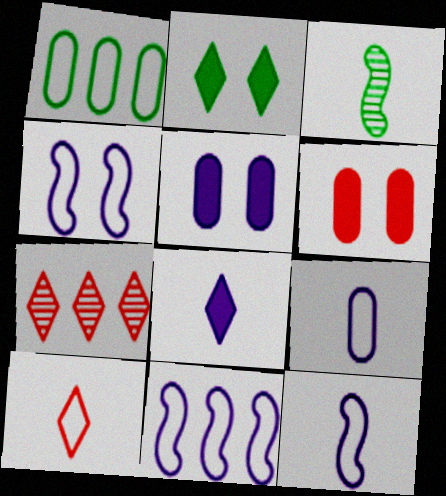[[1, 2, 3], 
[1, 4, 10], 
[4, 11, 12]]